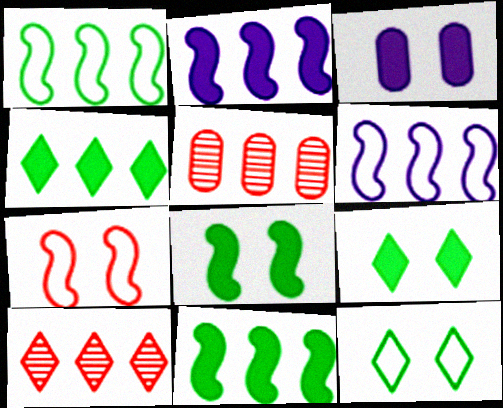[[4, 5, 6]]